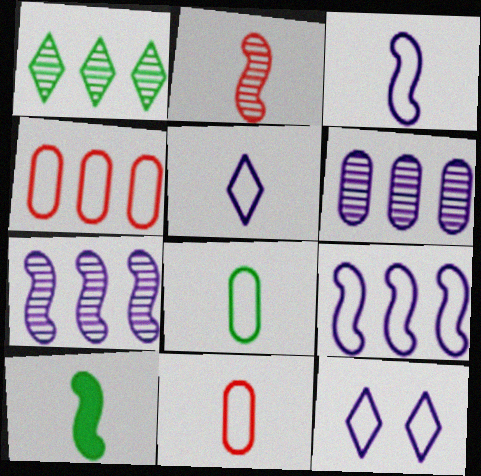[[2, 3, 10]]